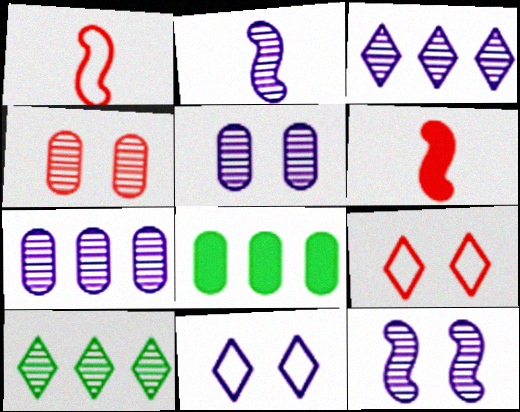[[2, 3, 5], 
[2, 4, 10], 
[2, 8, 9]]